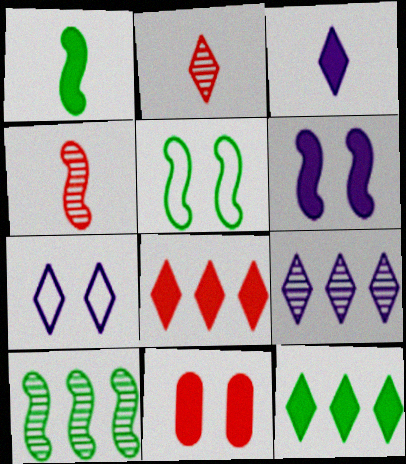[[1, 5, 10], 
[2, 7, 12], 
[3, 7, 9]]